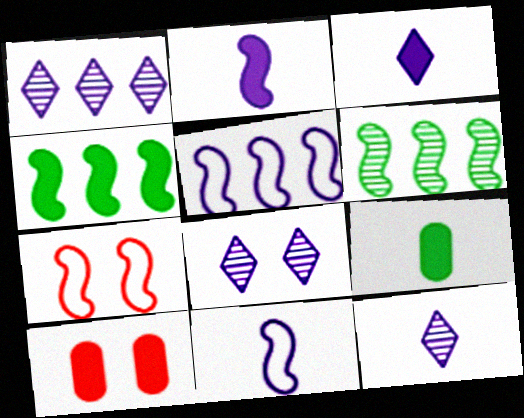[[1, 7, 9], 
[1, 8, 12], 
[2, 6, 7], 
[3, 4, 10]]